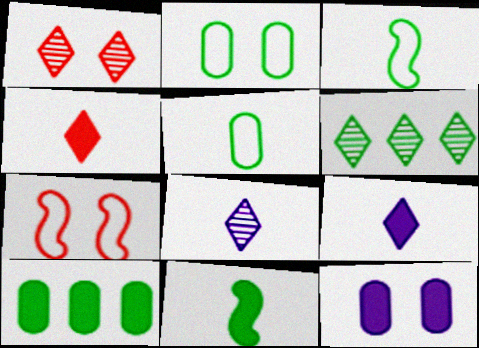[[1, 6, 8], 
[2, 6, 11], 
[7, 8, 10]]